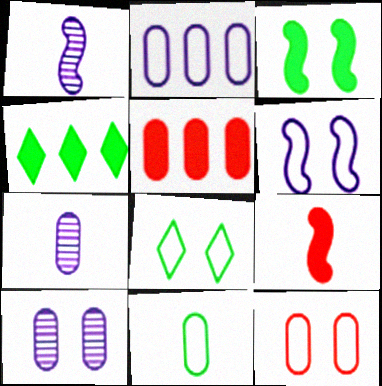[[1, 4, 12], 
[1, 5, 8], 
[2, 11, 12], 
[5, 10, 11], 
[6, 8, 12]]